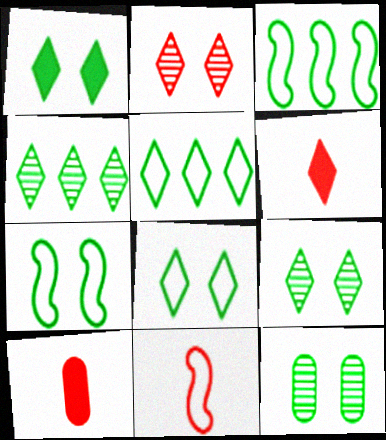[[1, 7, 12], 
[1, 8, 9]]